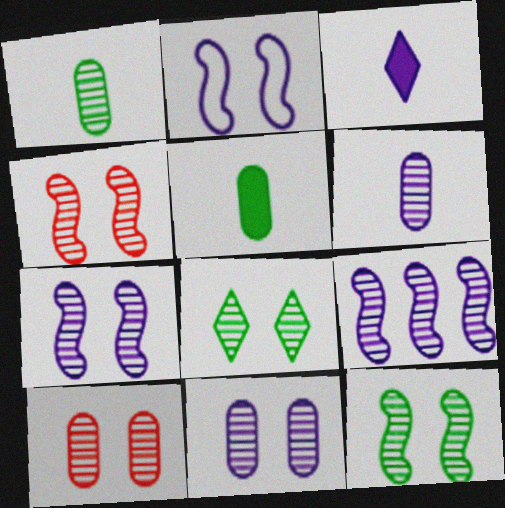[[4, 7, 12], 
[4, 8, 11], 
[7, 8, 10]]